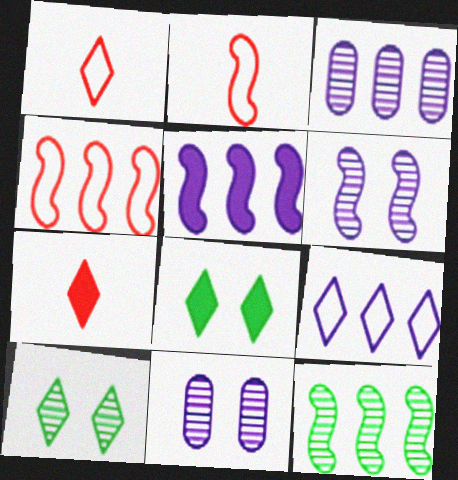[[2, 3, 8], 
[3, 5, 9], 
[4, 5, 12], 
[7, 9, 10]]